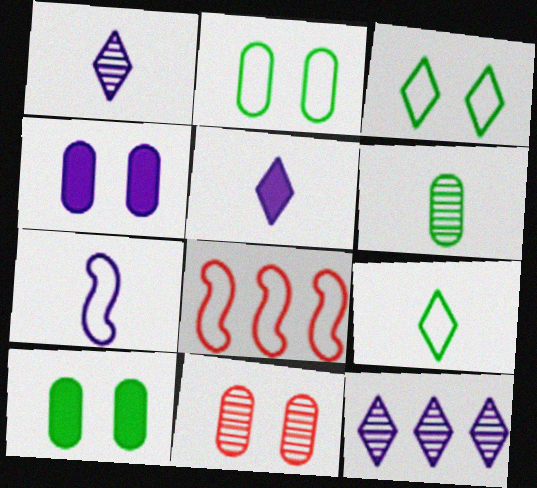[[1, 8, 10], 
[2, 4, 11], 
[4, 7, 12]]